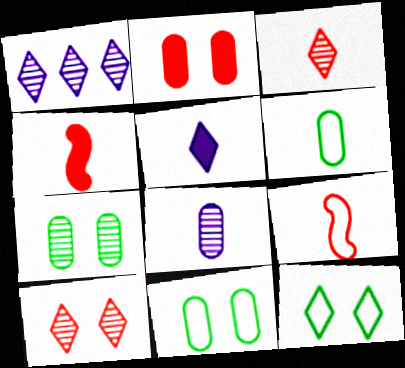[[1, 4, 11]]